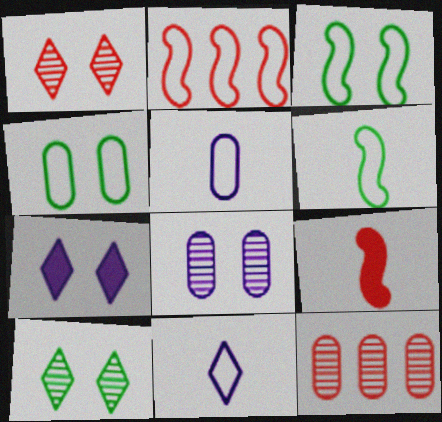[[2, 4, 11], 
[6, 7, 12]]